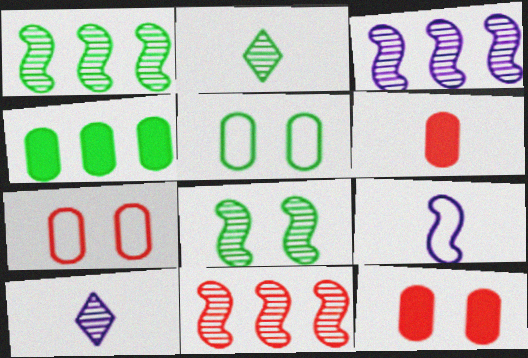[[1, 3, 11], 
[2, 6, 9]]